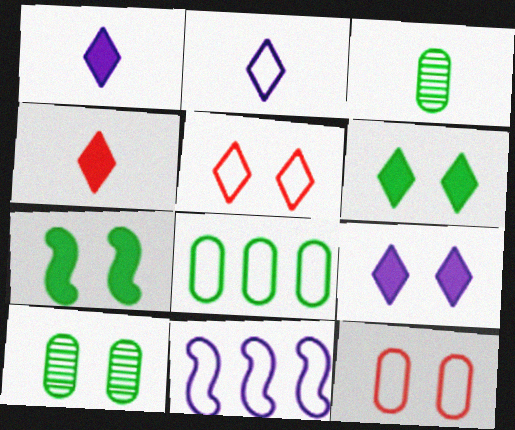[[4, 10, 11]]